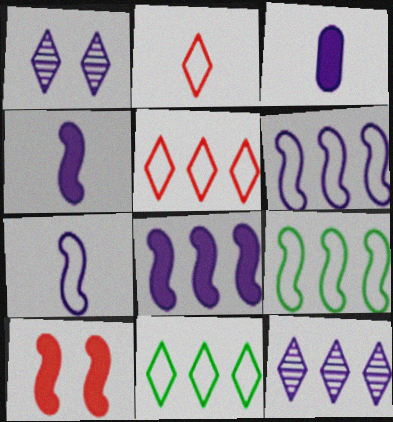[[1, 3, 6]]